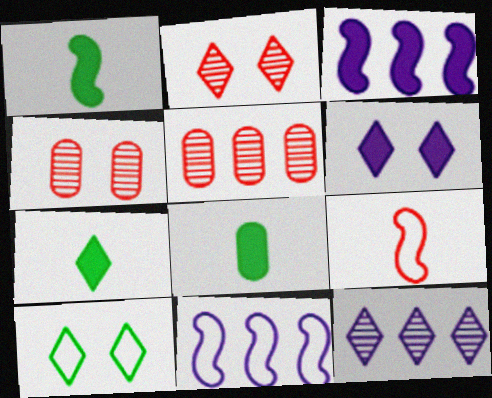[[1, 7, 8], 
[2, 6, 10], 
[2, 8, 11], 
[4, 7, 11]]